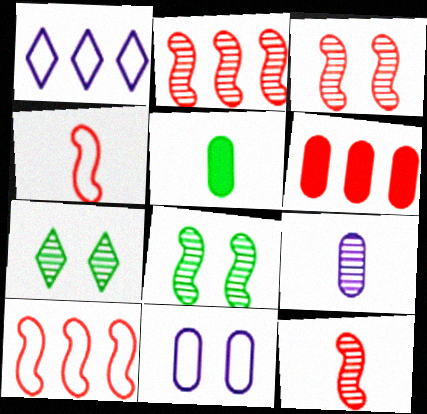[[1, 3, 5], 
[2, 3, 12], 
[2, 7, 9]]